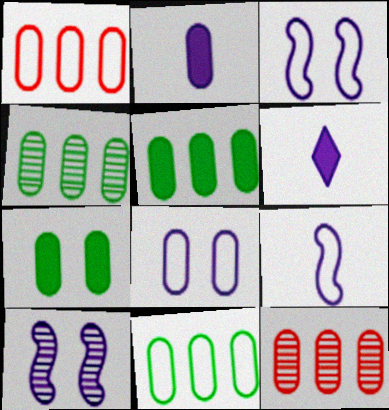[[4, 5, 11]]